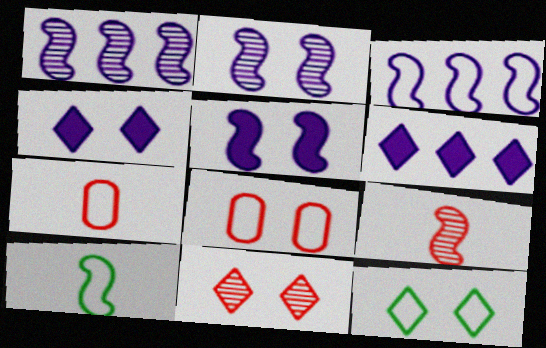[[3, 7, 12], 
[4, 11, 12]]